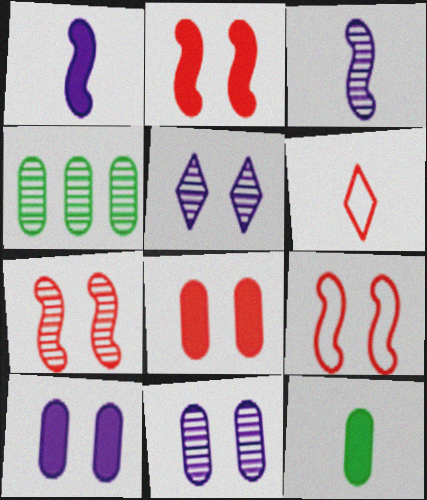[[2, 7, 9], 
[3, 6, 12]]